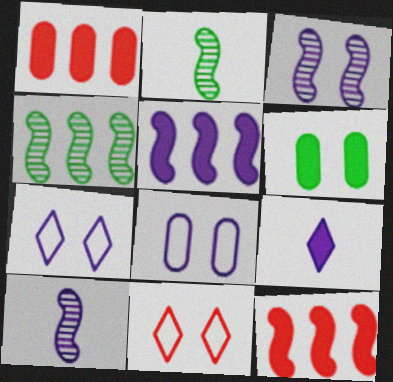[[1, 2, 7], 
[3, 6, 11], 
[6, 9, 12]]